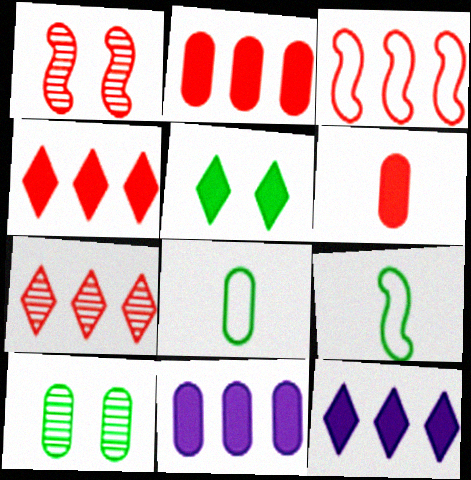[[1, 8, 12], 
[2, 3, 7]]